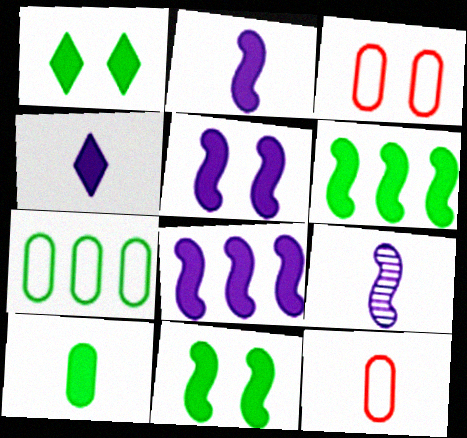[[1, 6, 10], 
[2, 5, 8]]